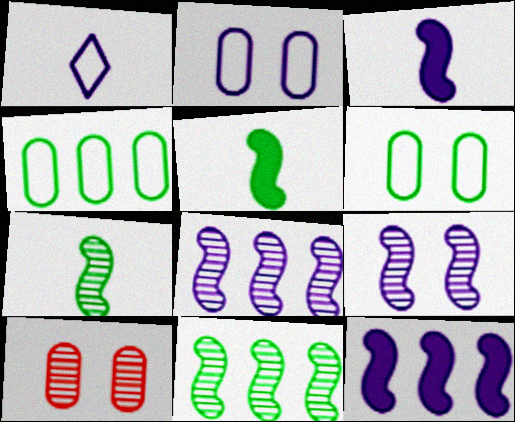[]